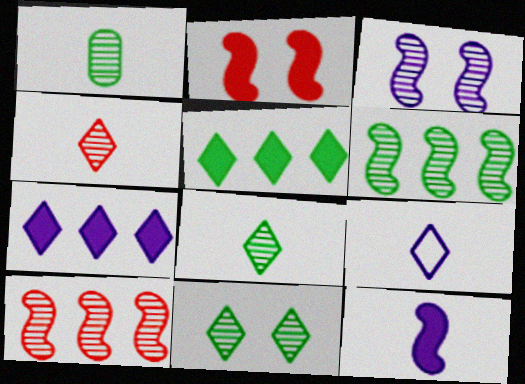[[1, 6, 11]]